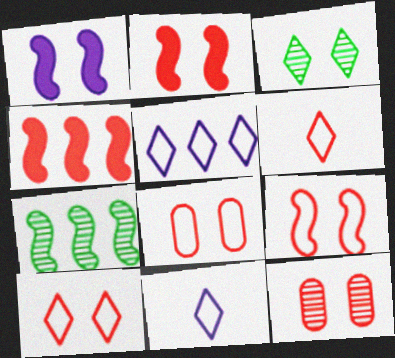[[1, 3, 8], 
[2, 10, 12], 
[4, 6, 12], 
[8, 9, 10]]